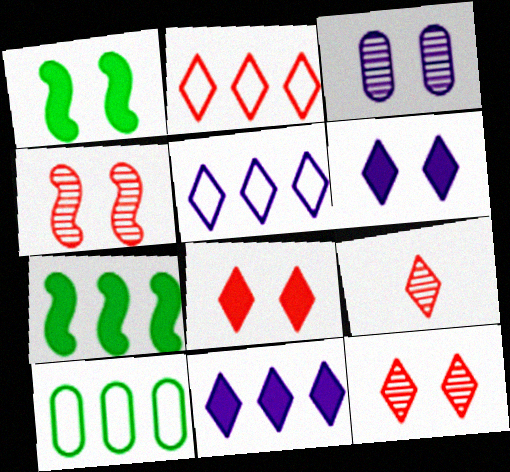[[2, 8, 9]]